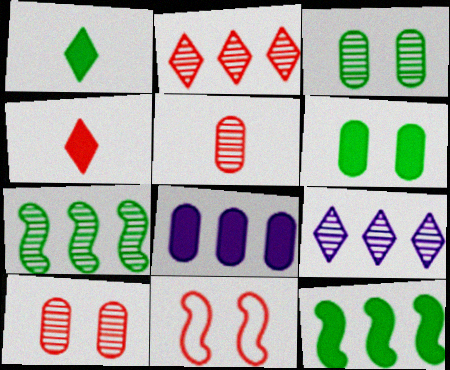[[1, 6, 12]]